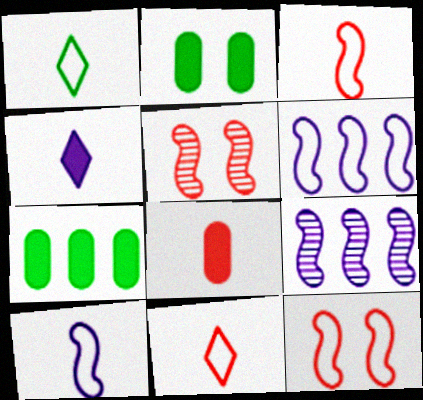[[2, 9, 11]]